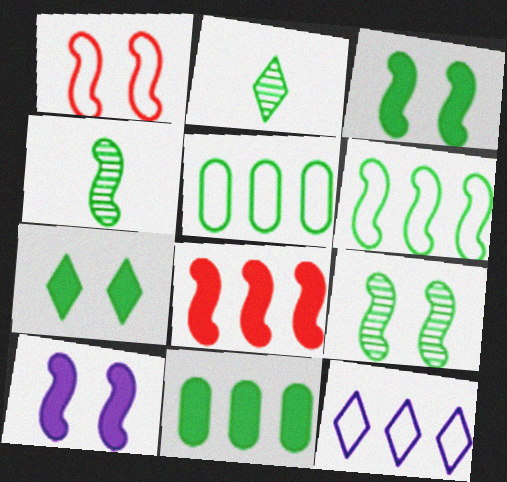[[1, 9, 10], 
[2, 3, 5], 
[3, 4, 6], 
[4, 5, 7]]